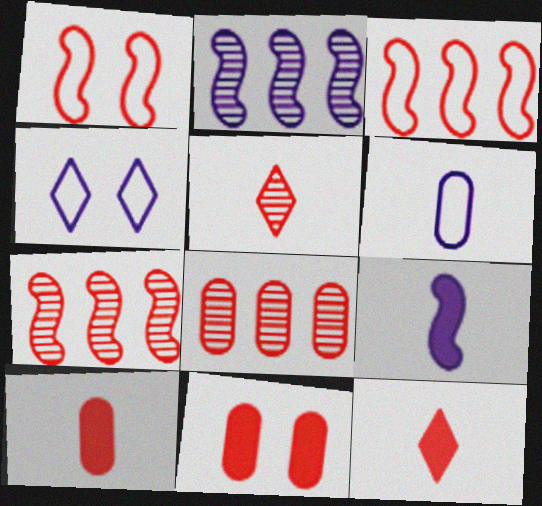[[1, 8, 12], 
[3, 5, 11]]